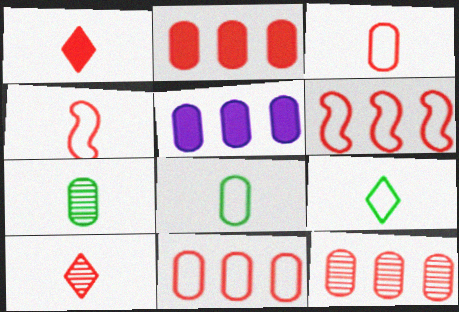[[2, 11, 12]]